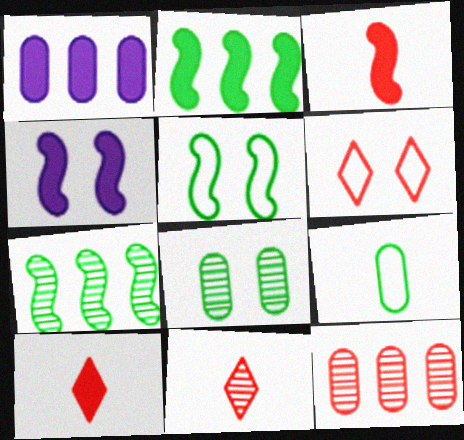[[1, 5, 11], 
[2, 3, 4], 
[3, 6, 12], 
[4, 6, 8]]